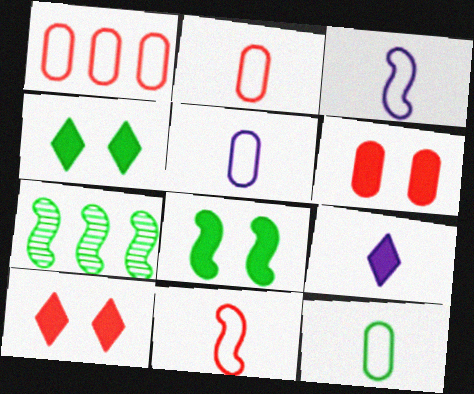[[2, 5, 12], 
[4, 7, 12], 
[5, 7, 10]]